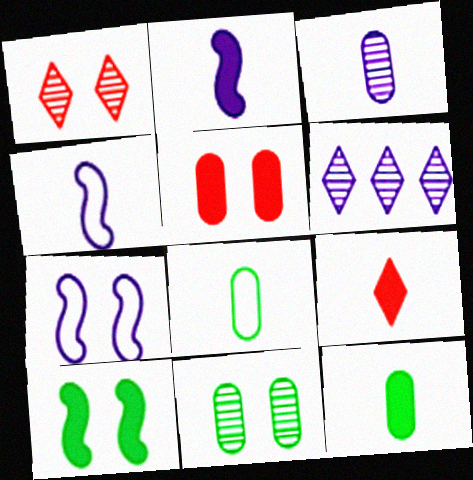[[2, 9, 12]]